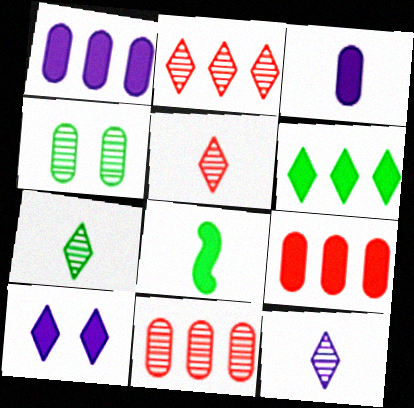[[5, 7, 12], 
[8, 9, 10]]